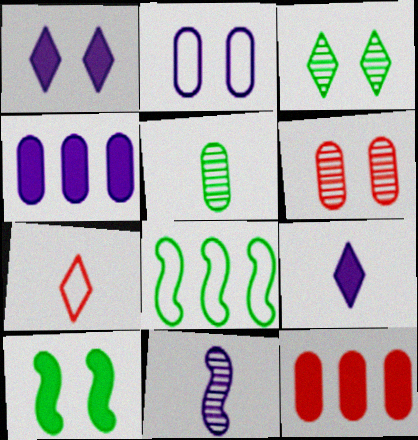[[2, 5, 12], 
[2, 7, 8], 
[6, 8, 9], 
[9, 10, 12]]